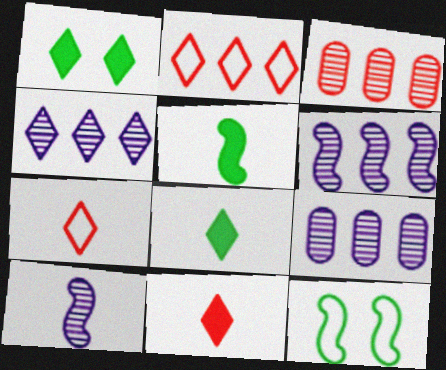[[1, 4, 7], 
[4, 6, 9], 
[9, 11, 12]]